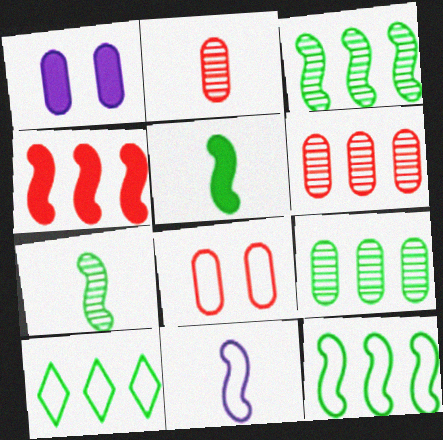[[8, 10, 11]]